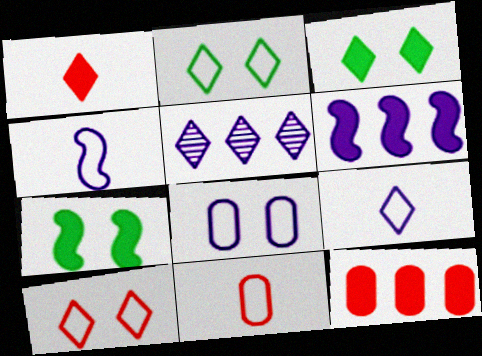[[1, 2, 5], 
[5, 7, 11]]